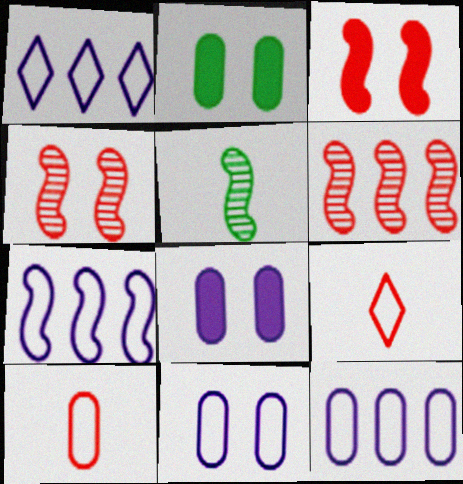[[1, 7, 12], 
[3, 5, 7]]